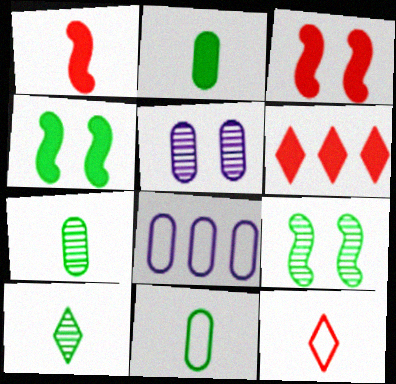[[2, 7, 11], 
[3, 8, 10]]